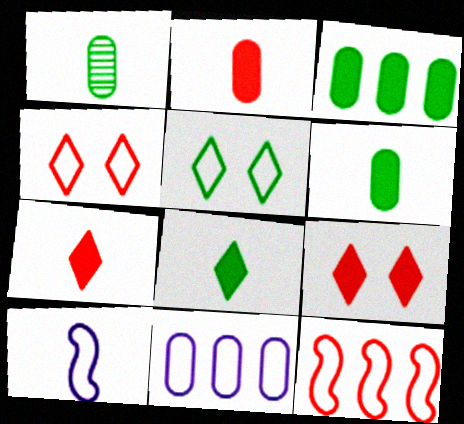[[1, 7, 10]]